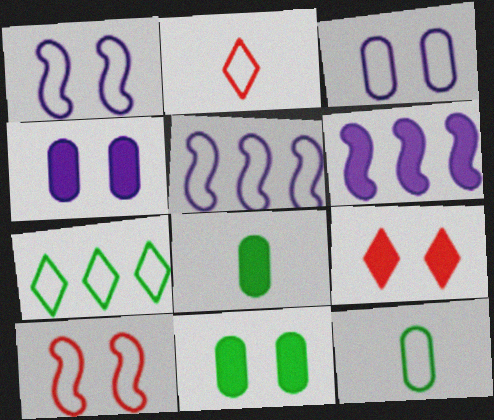[[6, 8, 9]]